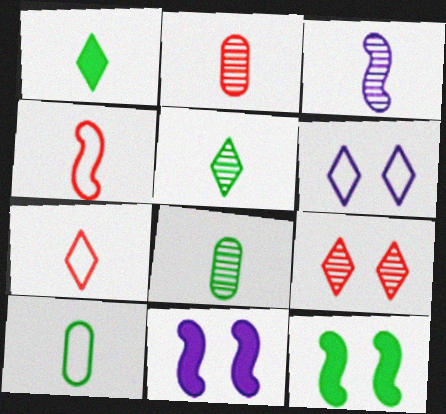[[2, 3, 5]]